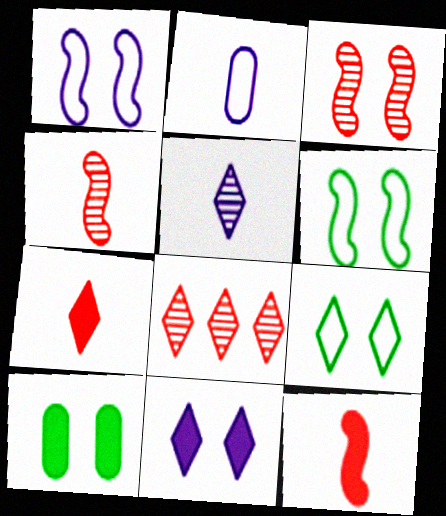[]